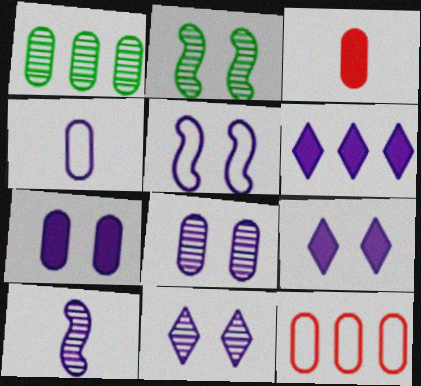[[5, 7, 11], 
[5, 8, 9]]